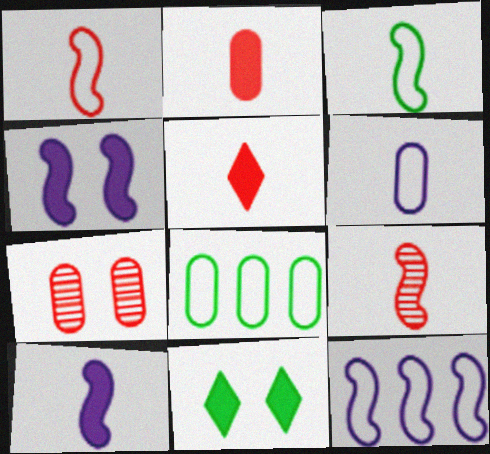[[3, 9, 10]]